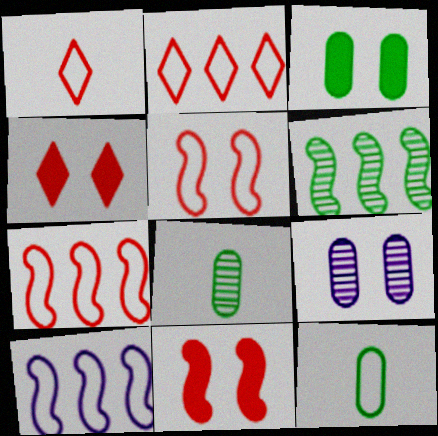[[4, 8, 10]]